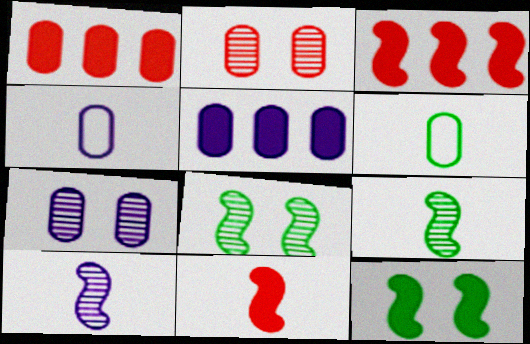[[1, 6, 7], 
[2, 5, 6], 
[4, 5, 7]]